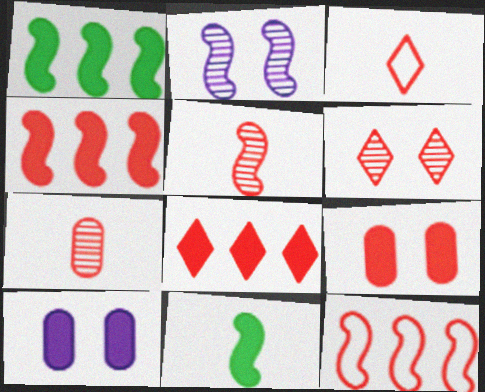[[2, 11, 12], 
[3, 6, 8], 
[8, 10, 11]]